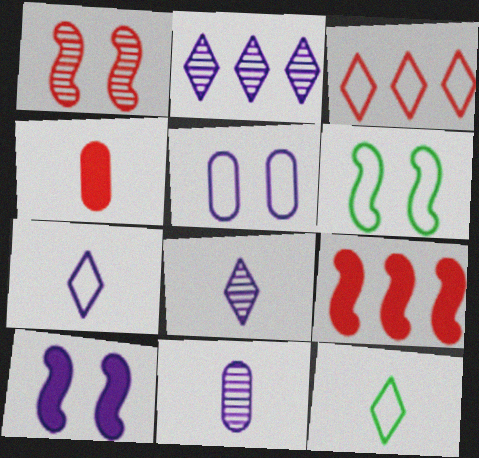[[1, 3, 4], 
[1, 6, 10], 
[2, 4, 6]]